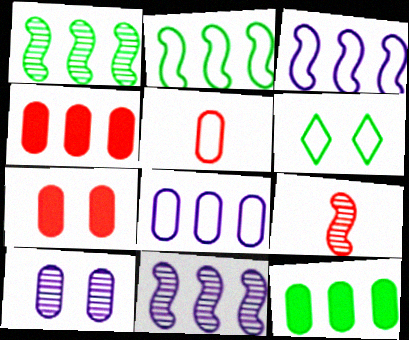[[3, 5, 6], 
[5, 10, 12]]